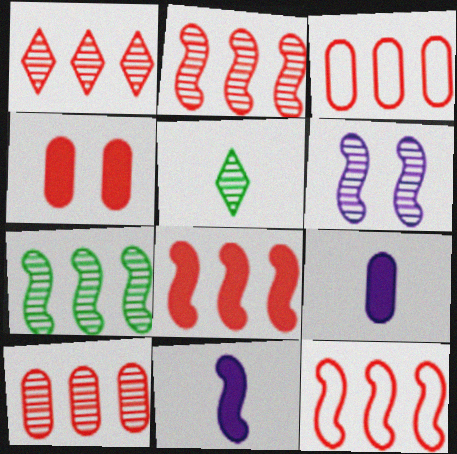[[1, 2, 10], 
[1, 3, 8], 
[2, 8, 12], 
[5, 6, 10]]